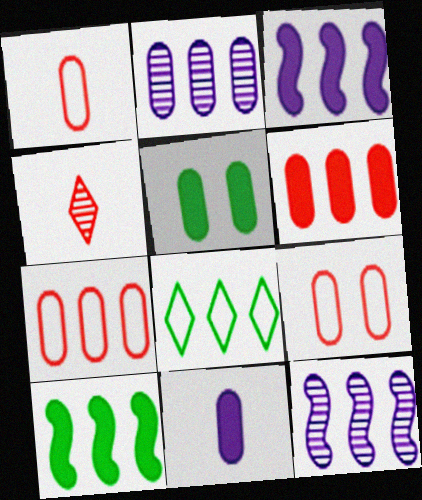[[1, 2, 5], 
[1, 7, 9], 
[5, 6, 11], 
[6, 8, 12]]